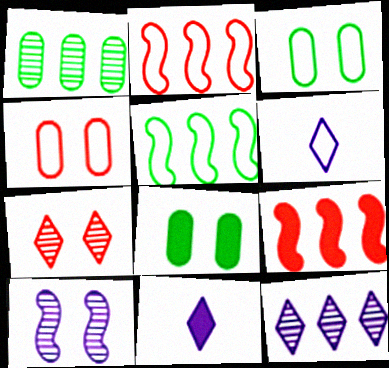[[2, 3, 6], 
[4, 5, 6], 
[8, 9, 11]]